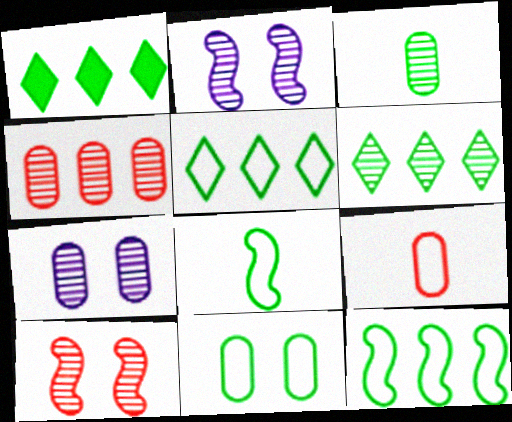[[1, 2, 9], 
[1, 5, 6], 
[3, 4, 7], 
[5, 8, 11]]